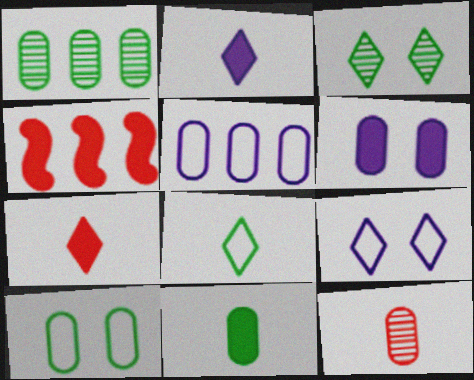[[1, 10, 11]]